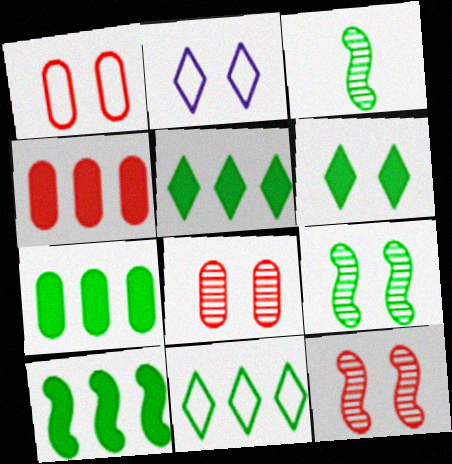[[2, 3, 4], 
[5, 7, 10]]